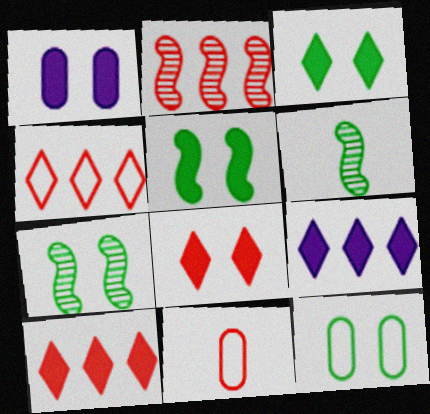[[1, 4, 6], 
[1, 5, 8], 
[2, 8, 11], 
[3, 7, 12], 
[7, 9, 11]]